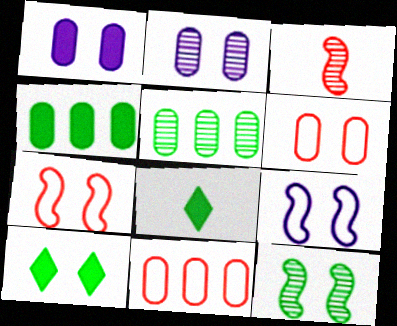[[2, 7, 10]]